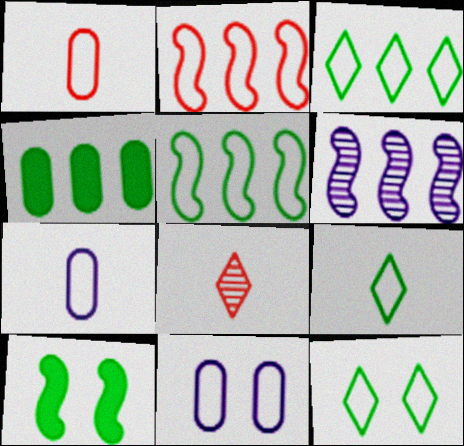[[2, 7, 12], 
[2, 9, 11], 
[3, 9, 12]]